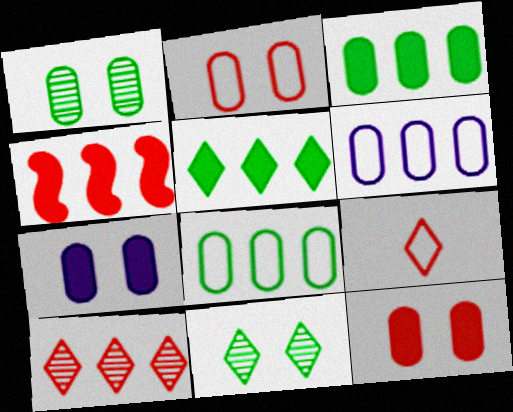[[1, 2, 7]]